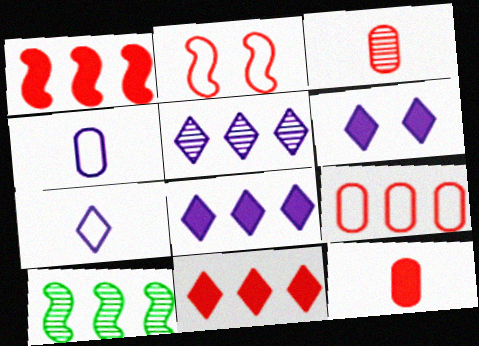[[2, 3, 11], 
[5, 6, 7], 
[8, 9, 10]]